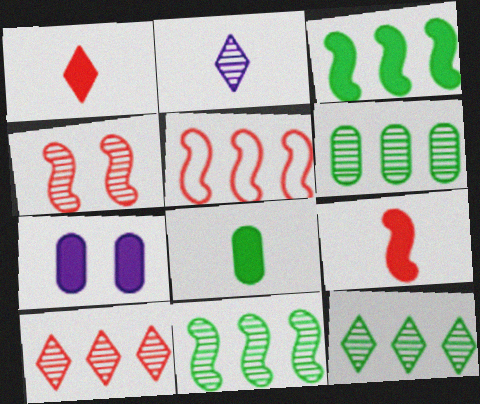[[1, 3, 7], 
[2, 4, 6], 
[4, 5, 9], 
[6, 11, 12]]